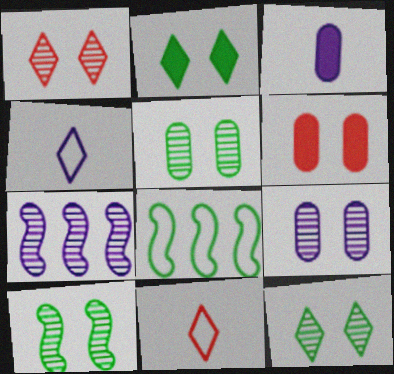[[1, 3, 8], 
[1, 9, 10], 
[5, 10, 12]]